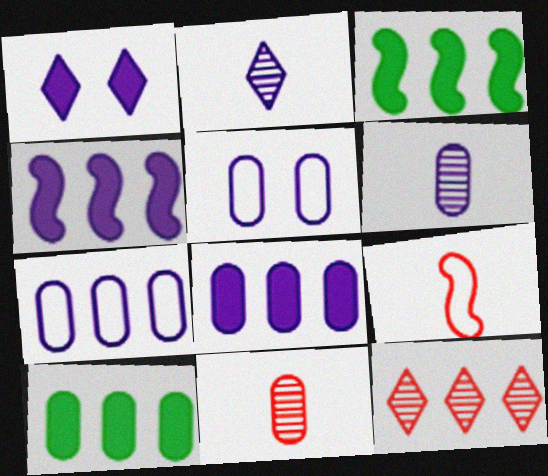[[2, 4, 5], 
[3, 7, 12], 
[5, 6, 8], 
[5, 10, 11]]